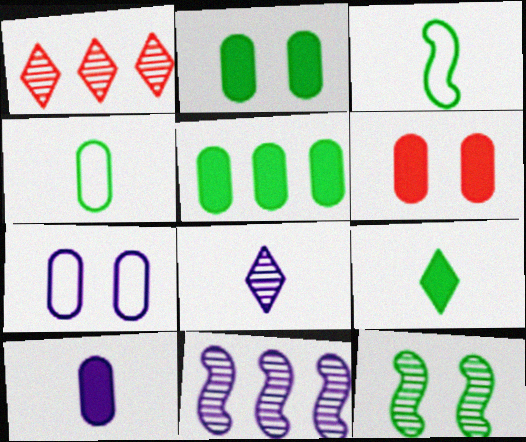[[5, 6, 10]]